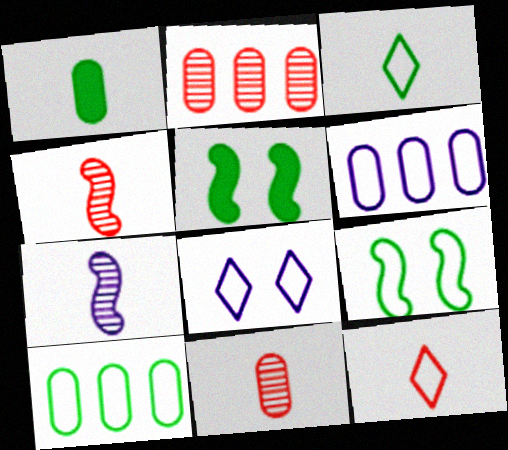[[1, 7, 12], 
[3, 9, 10], 
[6, 9, 12]]